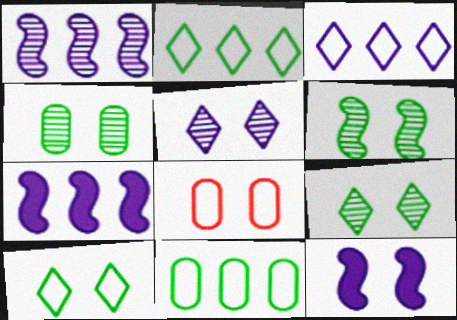[[4, 6, 9], 
[8, 9, 12]]